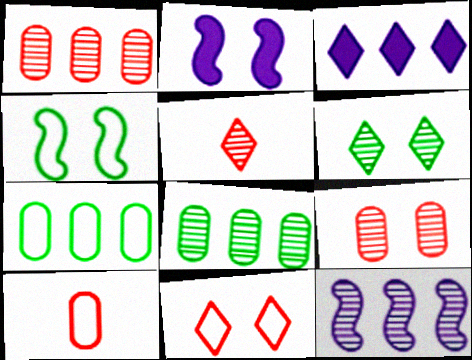[[2, 5, 7]]